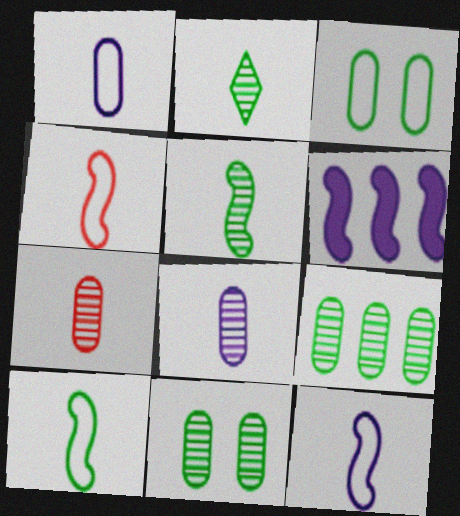[[4, 10, 12]]